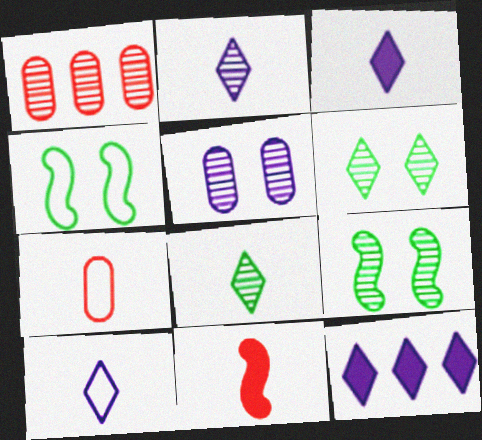[[1, 2, 9], 
[1, 3, 4], 
[2, 3, 10], 
[7, 9, 12]]